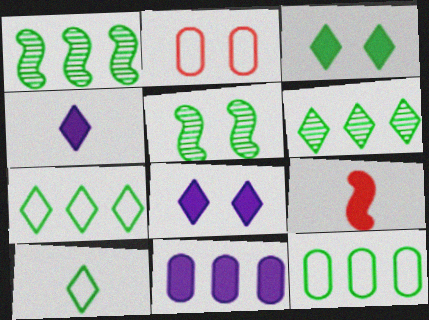[[1, 2, 4], 
[2, 5, 8], 
[3, 6, 10], 
[3, 9, 11]]